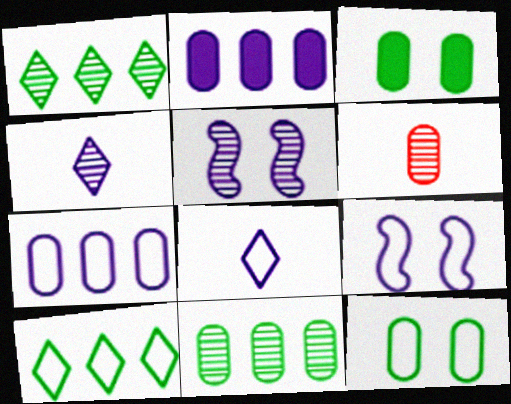[[1, 5, 6], 
[2, 4, 9], 
[2, 5, 8], 
[2, 6, 12], 
[3, 6, 7], 
[7, 8, 9]]